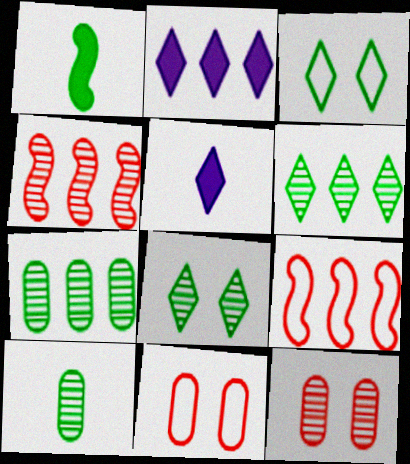[[1, 3, 7], 
[2, 7, 9]]